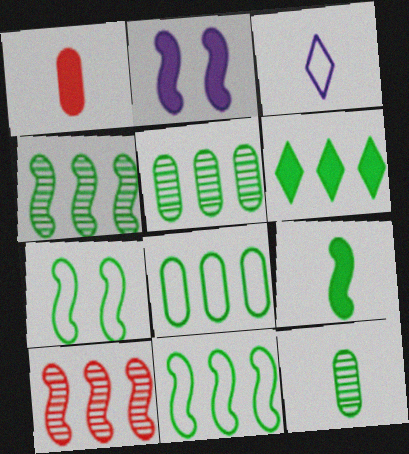[[1, 2, 6], 
[4, 6, 8], 
[4, 7, 9], 
[5, 6, 11], 
[6, 7, 12]]